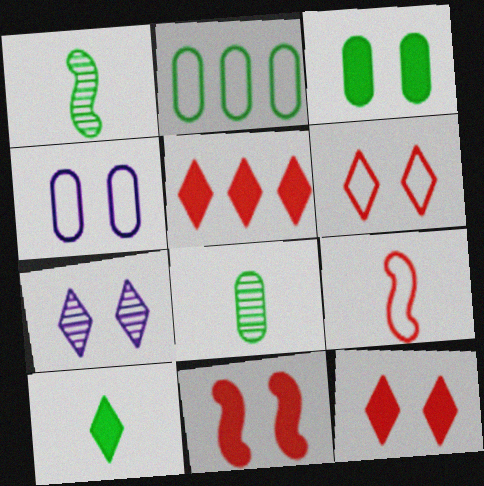[[1, 4, 5], 
[2, 3, 8]]